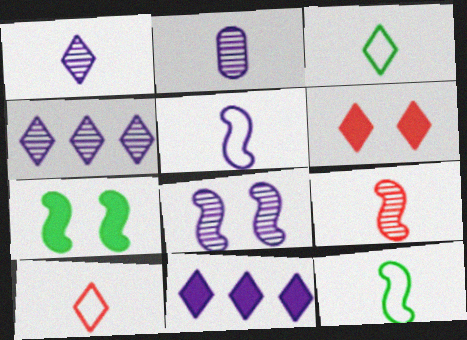[[2, 4, 8], 
[3, 4, 6]]